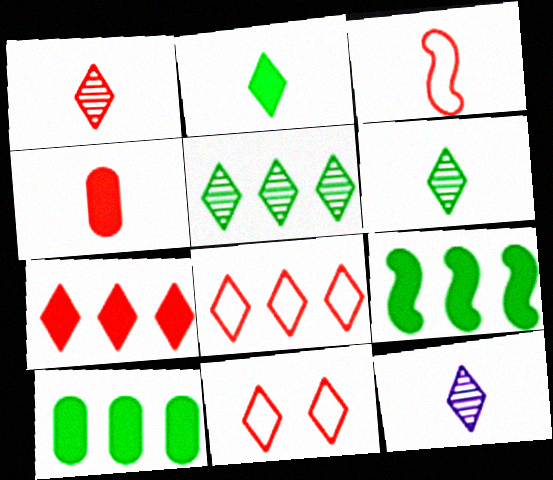[[1, 3, 4], 
[1, 6, 12], 
[1, 7, 11]]